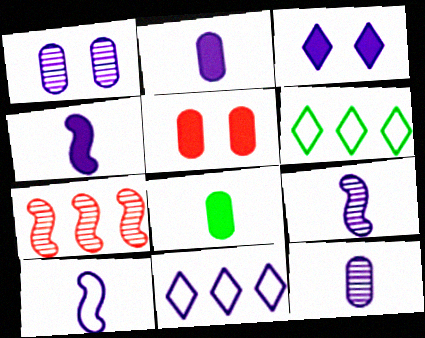[[1, 4, 11], 
[4, 9, 10], 
[5, 6, 9]]